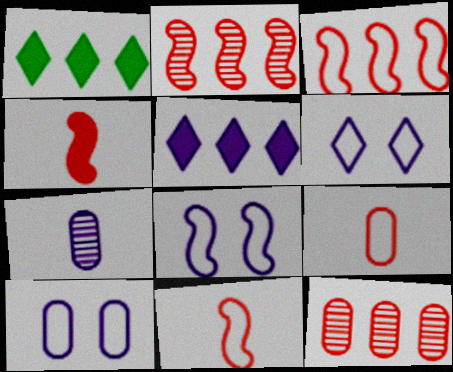[[5, 7, 8], 
[6, 8, 10]]